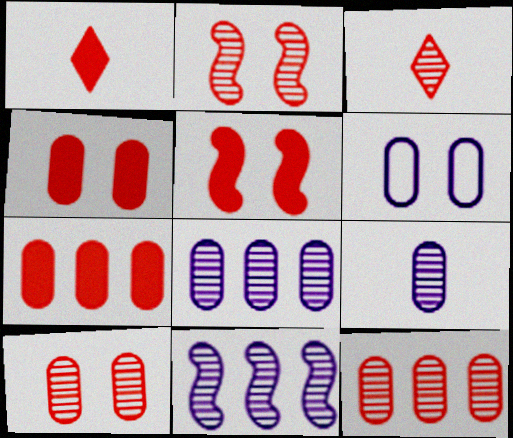[[1, 5, 7], 
[2, 3, 12]]